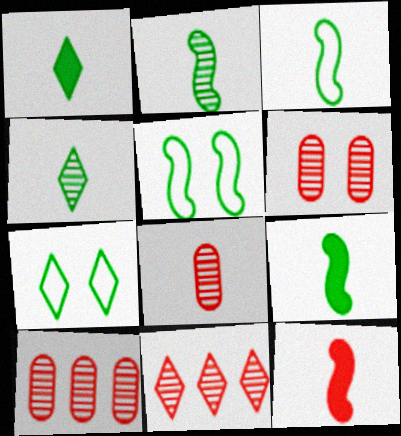[[2, 3, 9], 
[6, 8, 10]]